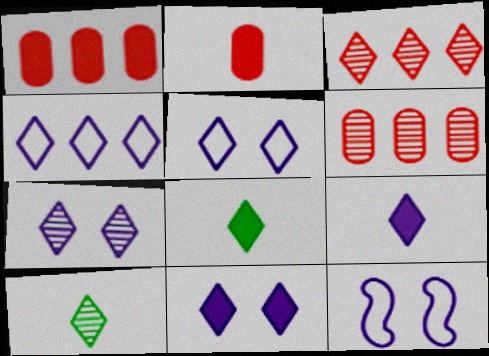[[1, 10, 12], 
[3, 5, 8], 
[3, 7, 10], 
[4, 7, 9], 
[5, 7, 11], 
[6, 8, 12]]